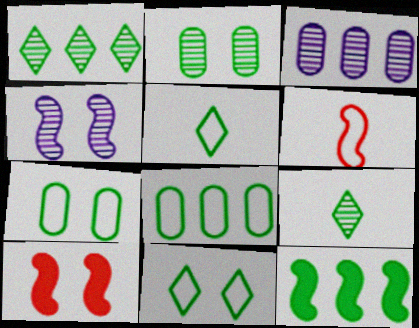[[1, 8, 12], 
[2, 5, 12], 
[3, 5, 10], 
[4, 6, 12], 
[7, 9, 12]]